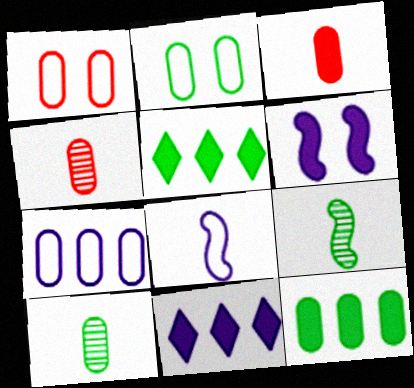[[1, 9, 11], 
[2, 5, 9], 
[2, 10, 12], 
[3, 5, 6]]